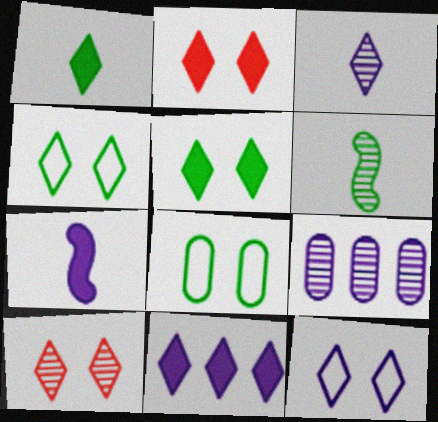[[1, 2, 11], 
[3, 11, 12], 
[5, 10, 12], 
[6, 9, 10], 
[7, 9, 12]]